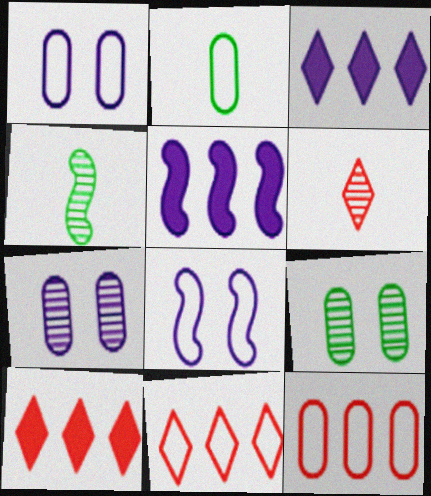[[1, 2, 12], 
[1, 4, 10], 
[2, 8, 11]]